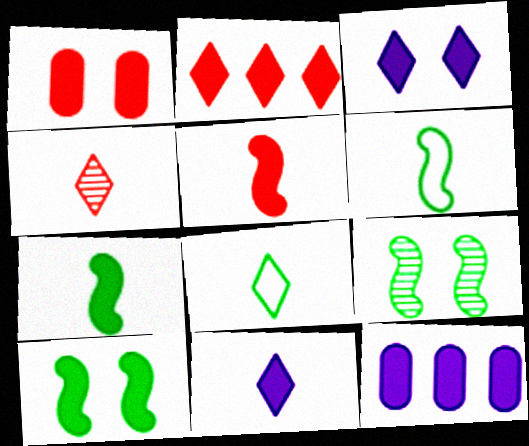[[1, 2, 5], 
[1, 3, 10], 
[4, 8, 11]]